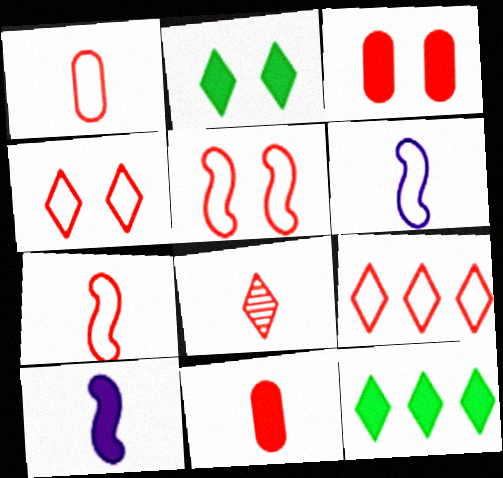[[1, 5, 9], 
[3, 10, 12], 
[7, 8, 11]]